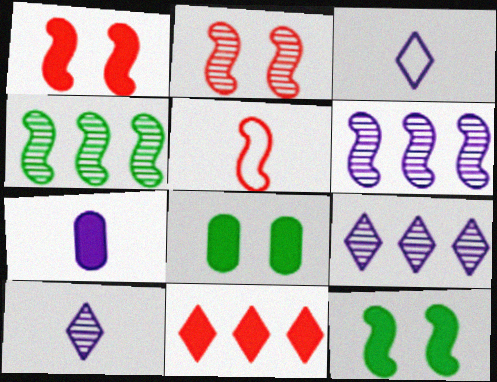[[5, 6, 12], 
[5, 8, 9], 
[7, 11, 12]]